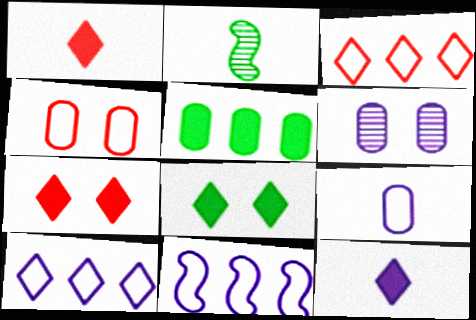[[1, 2, 9], 
[6, 11, 12]]